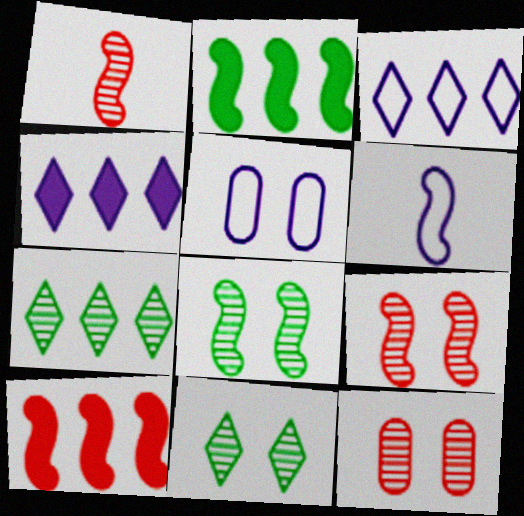[[2, 6, 9], 
[3, 5, 6], 
[6, 8, 10]]